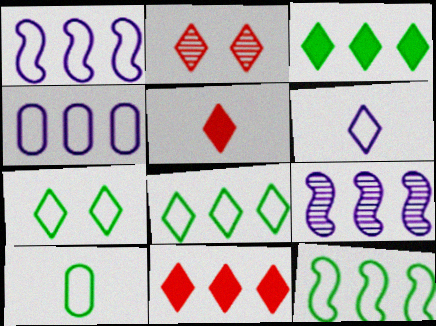[[2, 3, 6], 
[7, 10, 12]]